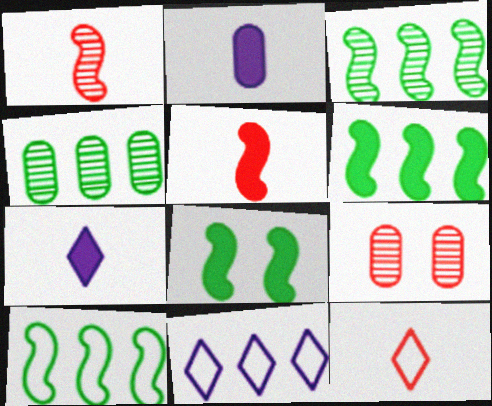[[3, 6, 10], 
[7, 9, 10]]